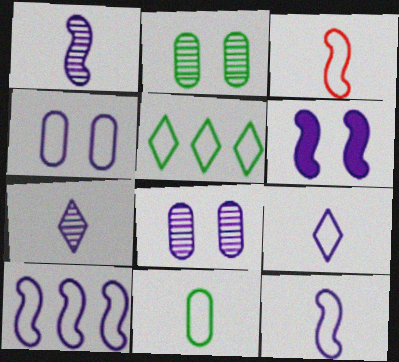[[1, 6, 10], 
[3, 4, 5], 
[3, 9, 11], 
[4, 9, 10]]